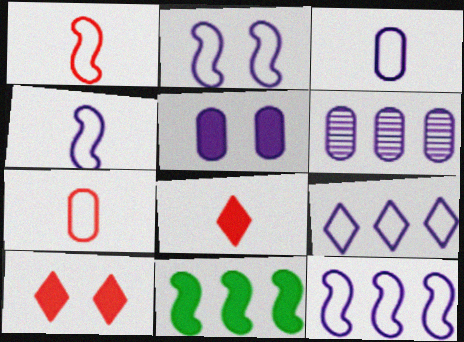[[2, 3, 9], 
[2, 4, 12], 
[3, 5, 6], 
[5, 8, 11]]